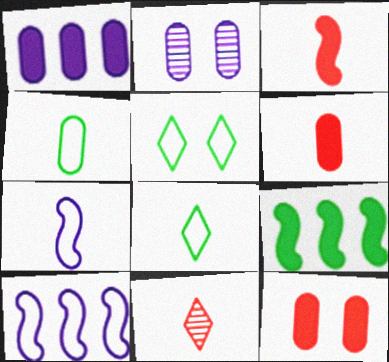[]